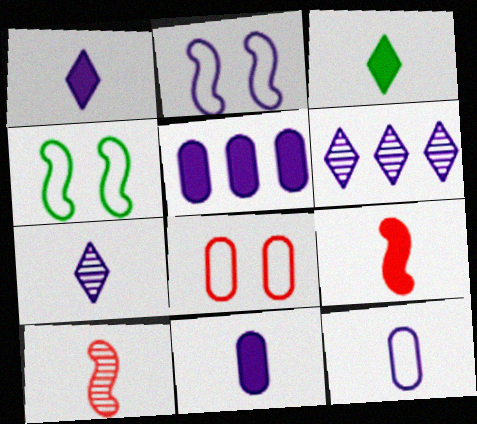[[2, 5, 7], 
[2, 6, 11], 
[3, 9, 11], 
[3, 10, 12]]